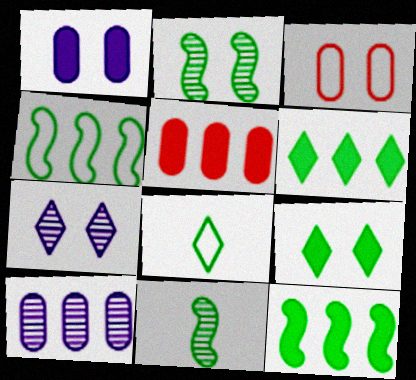[]